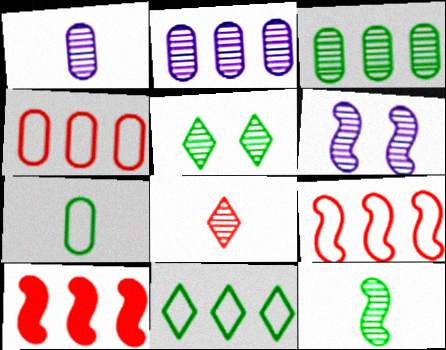[[1, 8, 12], 
[2, 10, 11], 
[3, 5, 12], 
[3, 6, 8]]